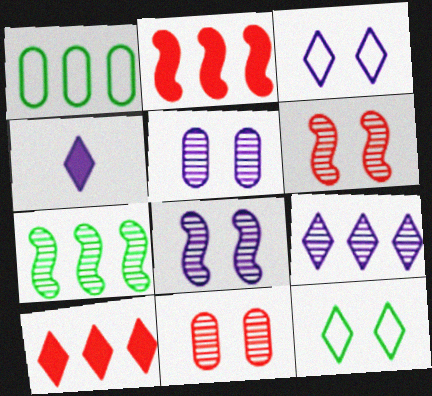[[1, 2, 9], 
[1, 4, 6], 
[3, 4, 9]]